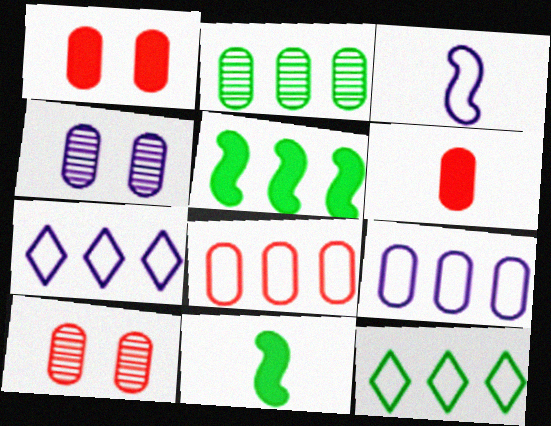[[2, 5, 12], 
[6, 8, 10], 
[7, 10, 11]]